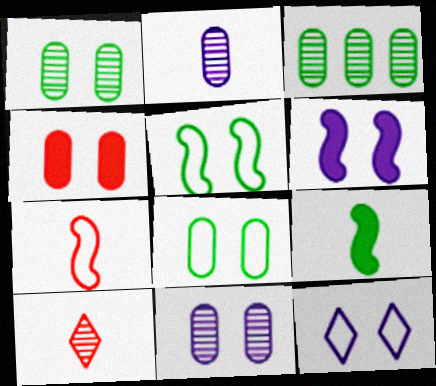[[4, 8, 11], 
[6, 11, 12]]